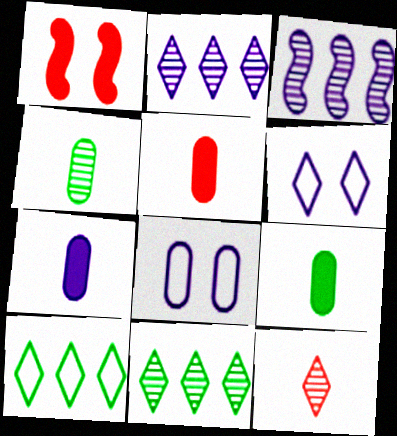[[3, 6, 7], 
[5, 7, 9]]